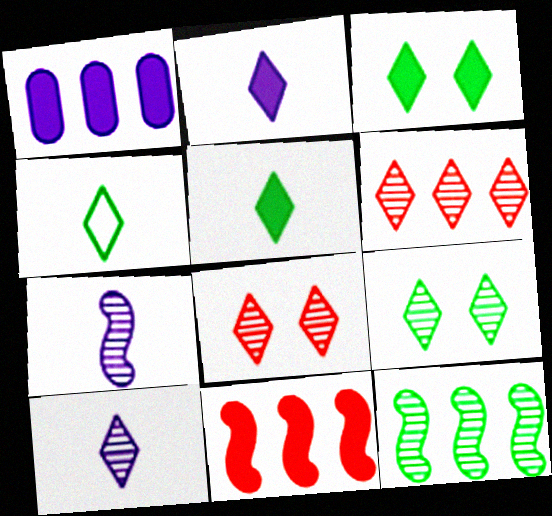[[6, 9, 10]]